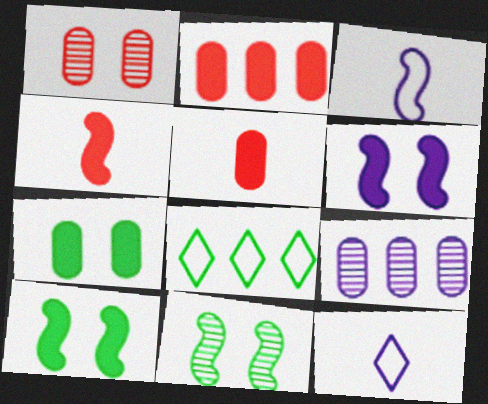[[2, 11, 12], 
[6, 9, 12]]